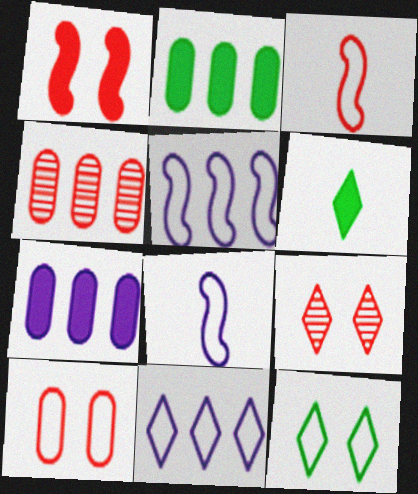[[1, 6, 7], 
[1, 9, 10], 
[2, 8, 9], 
[6, 9, 11]]